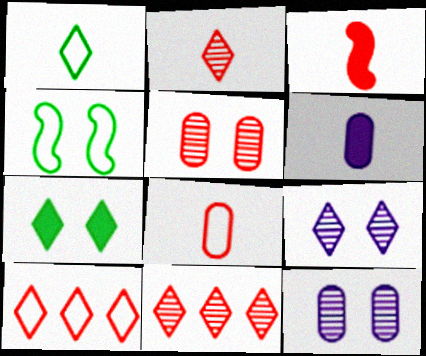[[2, 3, 8], 
[3, 5, 10], 
[4, 6, 11]]